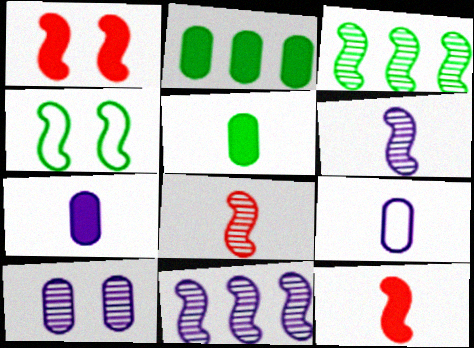[[4, 11, 12]]